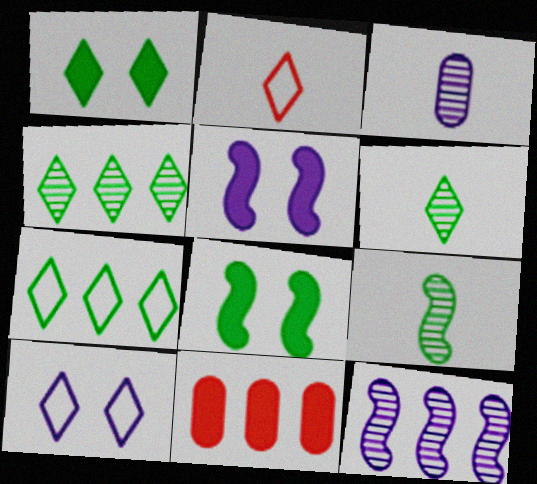[[1, 6, 7], 
[2, 7, 10], 
[7, 11, 12], 
[9, 10, 11]]